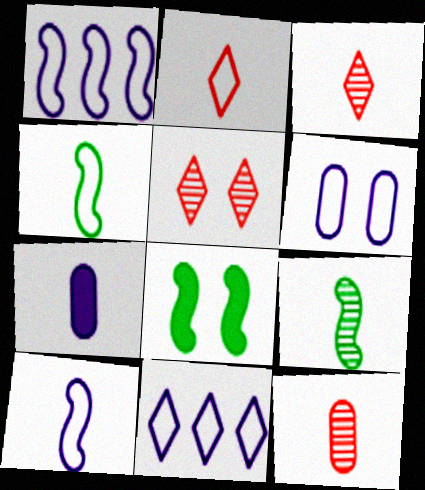[[2, 7, 9], 
[3, 4, 7], 
[5, 6, 8], 
[6, 10, 11], 
[8, 11, 12]]